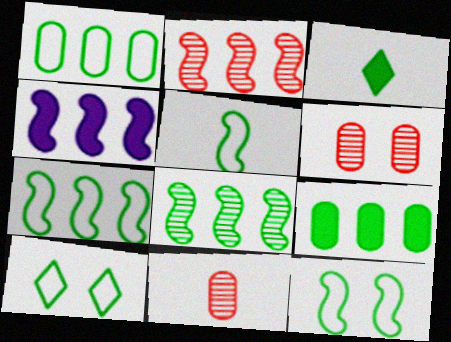[[1, 5, 10], 
[2, 4, 7], 
[4, 10, 11], 
[5, 7, 12]]